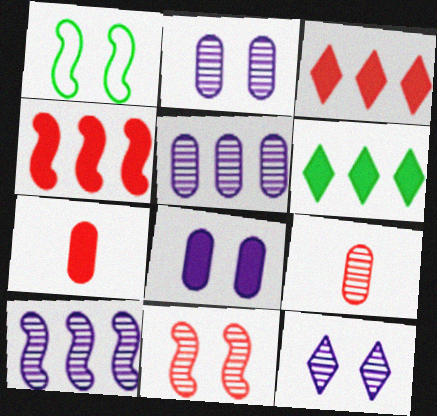[]